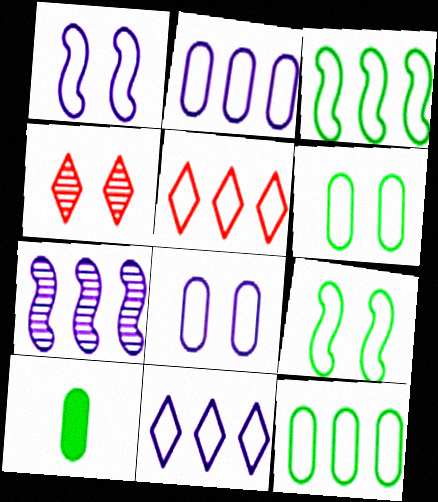[[2, 3, 5]]